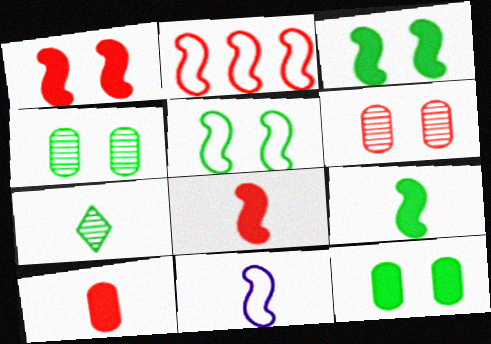[[2, 5, 11], 
[7, 10, 11]]